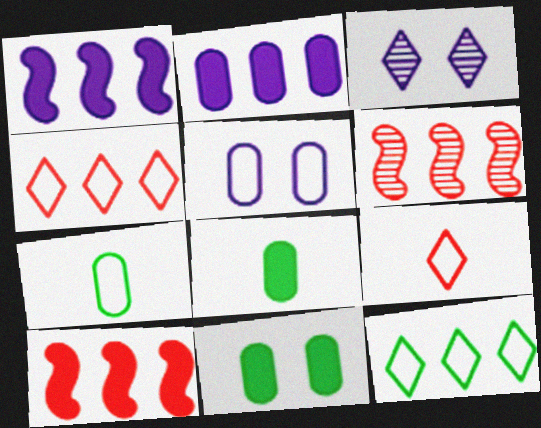[[2, 6, 12], 
[3, 7, 10]]